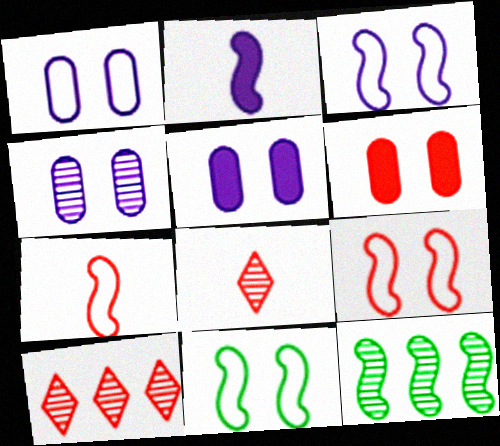[[1, 4, 5], 
[2, 9, 12], 
[3, 9, 11], 
[4, 8, 12], 
[6, 7, 10]]